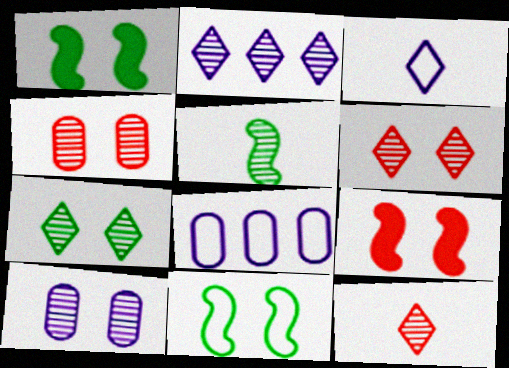[[1, 8, 12], 
[2, 4, 5], 
[2, 7, 12]]